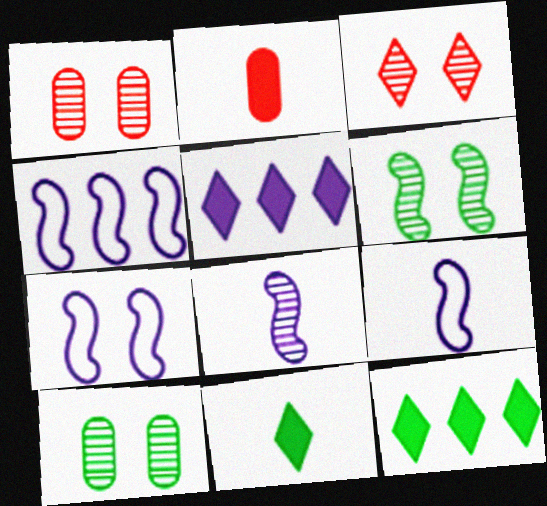[[1, 4, 11], 
[1, 9, 12], 
[4, 7, 9]]